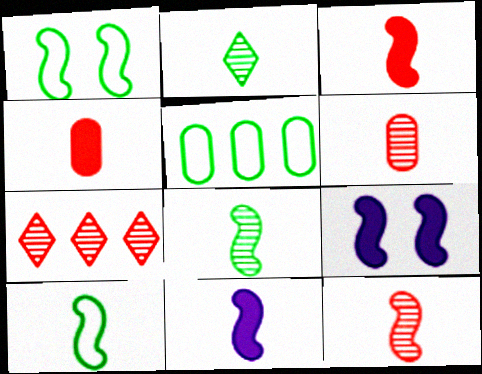[[10, 11, 12]]